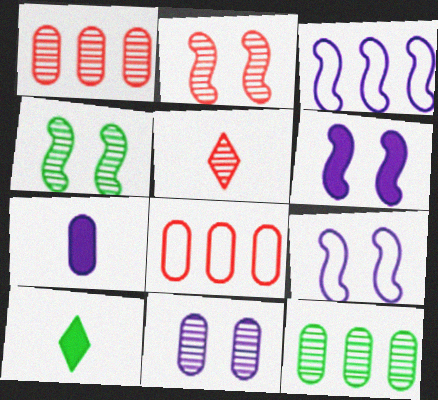[[1, 2, 5], 
[1, 9, 10]]